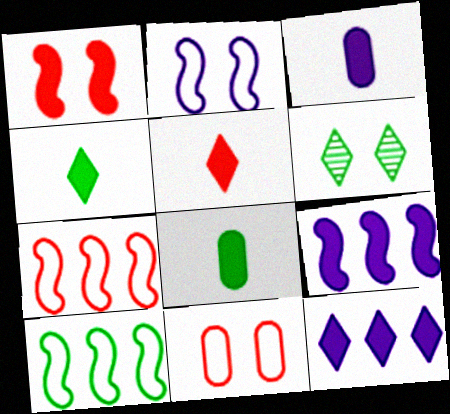[[1, 8, 12], 
[3, 6, 7], 
[6, 8, 10]]